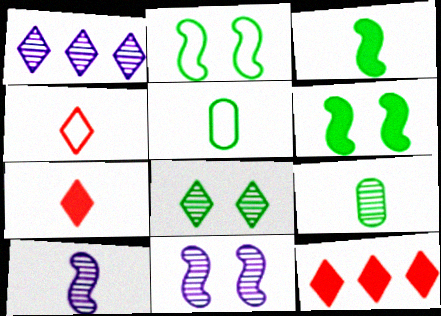[[5, 7, 10], 
[5, 11, 12]]